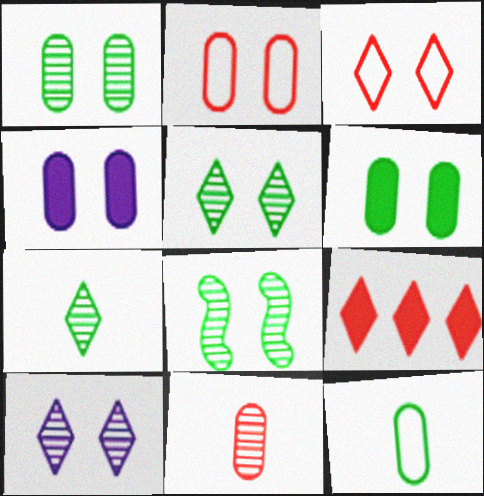[[1, 2, 4], 
[1, 5, 8], 
[3, 4, 8]]